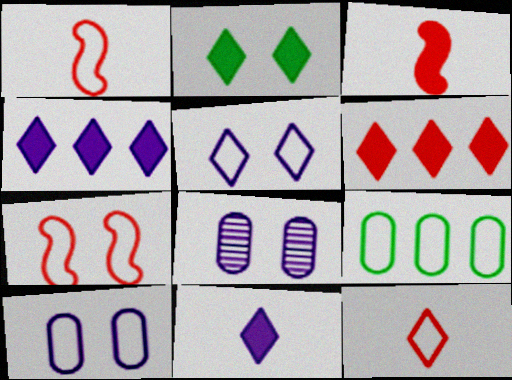[[1, 5, 9], 
[2, 6, 11], 
[2, 7, 8]]